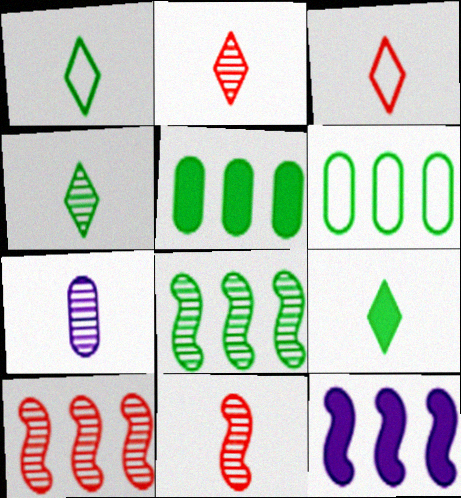[[1, 4, 9], 
[4, 7, 11]]